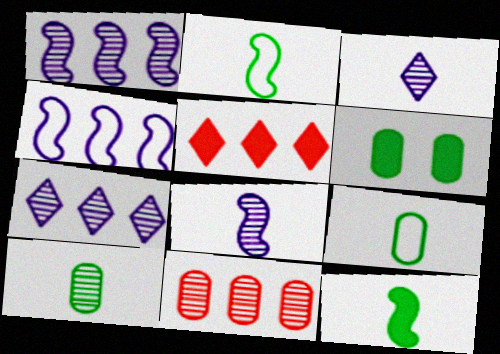[]